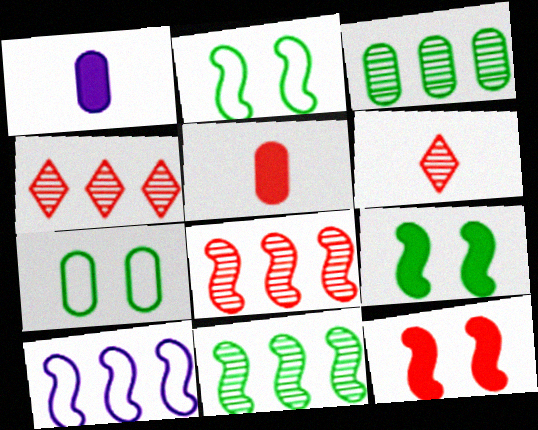[[1, 2, 4]]